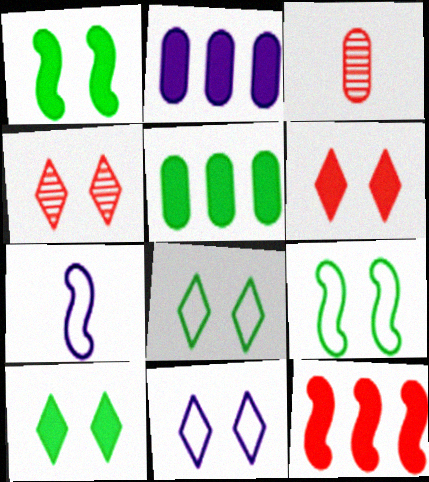[[4, 5, 7], 
[4, 10, 11]]